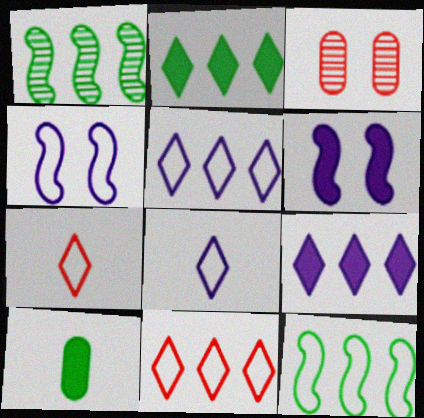[]